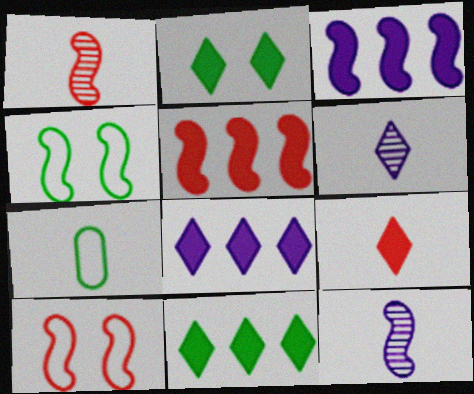[[1, 3, 4], 
[1, 5, 10], 
[2, 8, 9], 
[4, 5, 12], 
[7, 9, 12]]